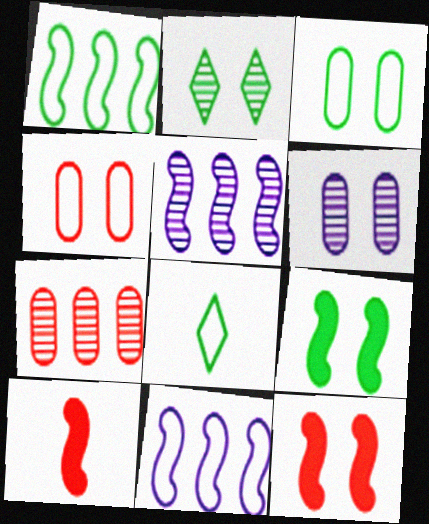[[1, 3, 8], 
[2, 3, 9], 
[4, 8, 11]]